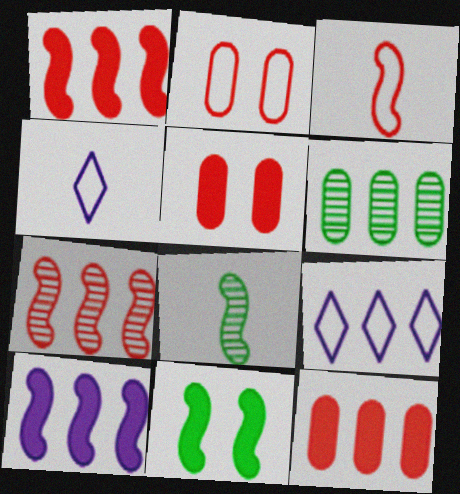[[1, 6, 9], 
[5, 8, 9]]